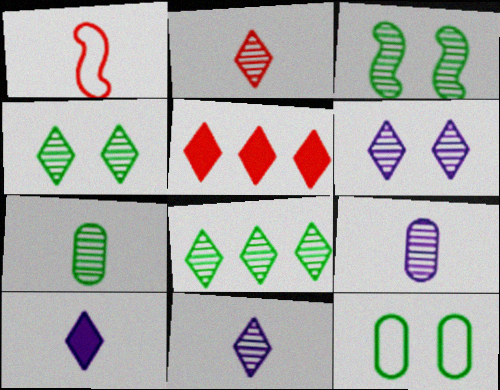[[1, 7, 10], 
[2, 6, 8], 
[3, 7, 8]]